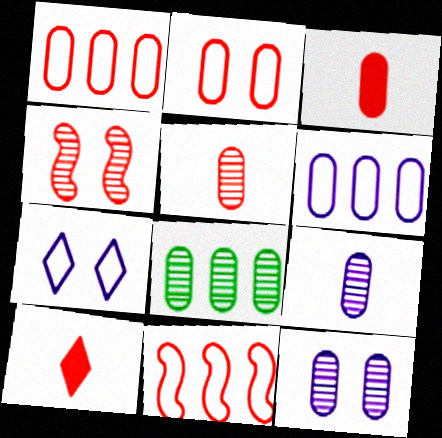[[1, 4, 10], 
[5, 8, 12]]